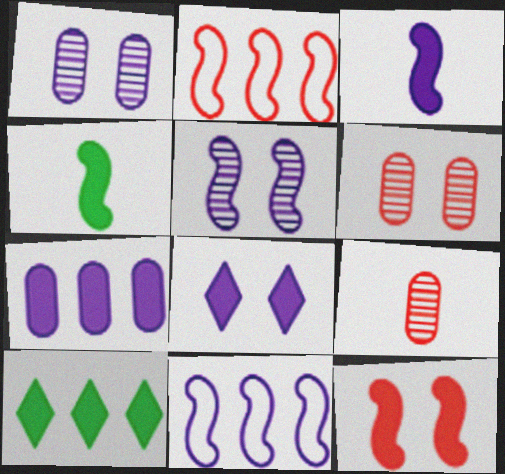[[2, 4, 5], 
[3, 5, 11], 
[3, 7, 8]]